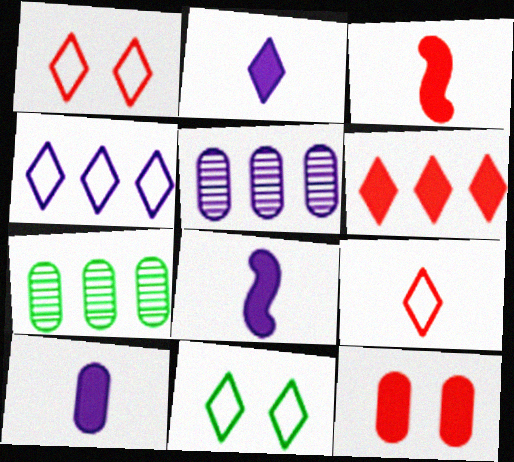[[1, 7, 8], 
[2, 8, 10], 
[3, 5, 11], 
[3, 6, 12], 
[4, 9, 11]]